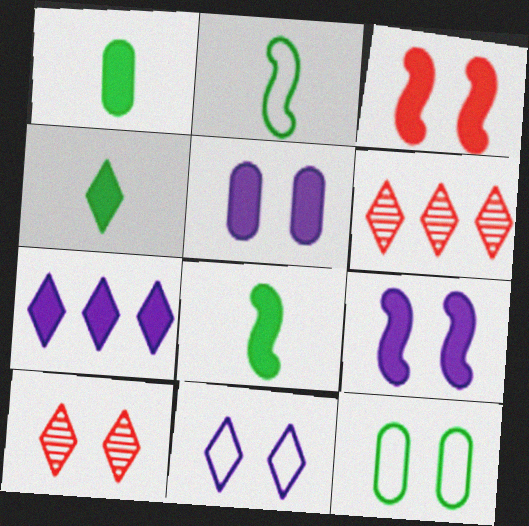[[1, 3, 7], 
[1, 4, 8], 
[2, 5, 6], 
[4, 6, 11], 
[9, 10, 12]]